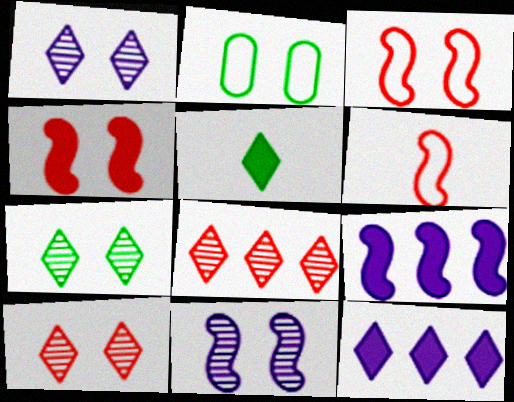[[1, 2, 4], 
[1, 7, 10]]